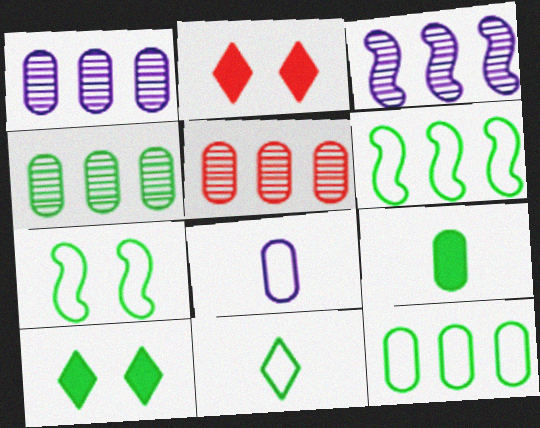[[1, 4, 5], 
[7, 11, 12]]